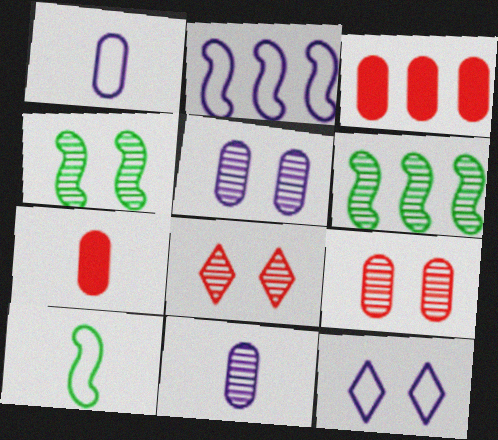[[1, 2, 12], 
[4, 5, 8], 
[6, 7, 12], 
[6, 8, 11]]